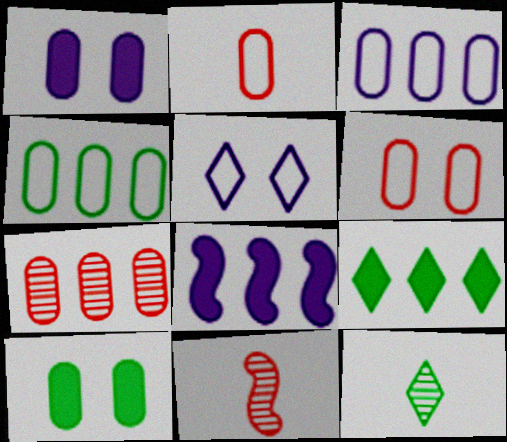[[6, 8, 12]]